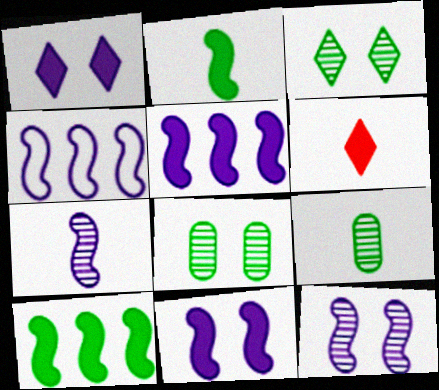[[4, 6, 8], 
[4, 7, 11]]